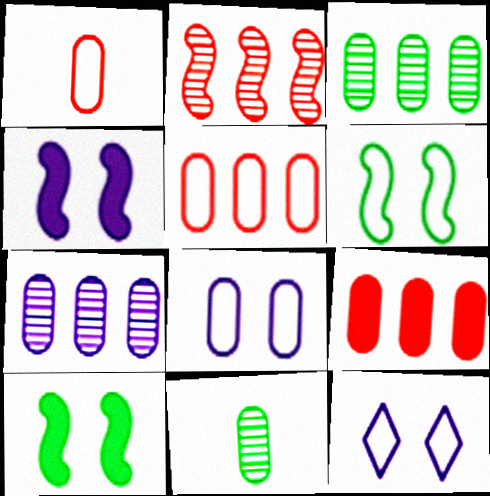[[8, 9, 11]]